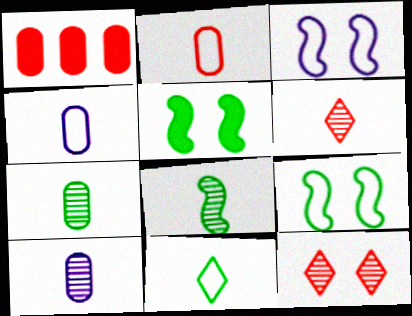[[6, 8, 10]]